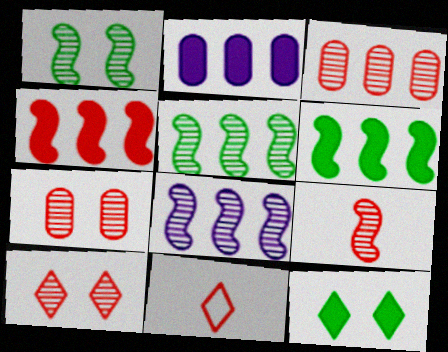[[1, 2, 11], 
[1, 8, 9], 
[3, 9, 10], 
[4, 7, 11]]